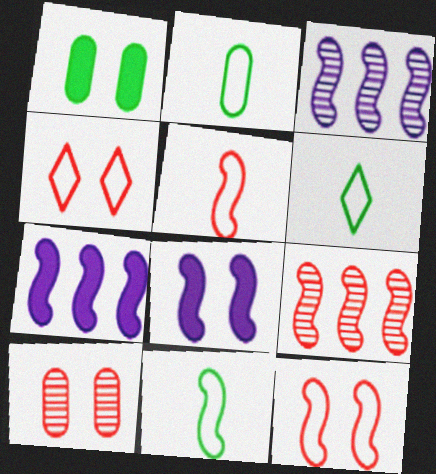[[2, 6, 11], 
[6, 7, 10], 
[8, 9, 11]]